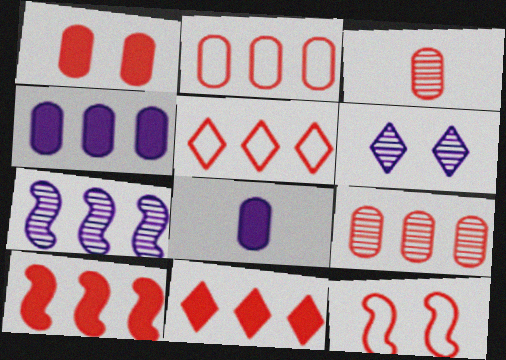[[1, 2, 3], 
[3, 11, 12], 
[5, 9, 10]]